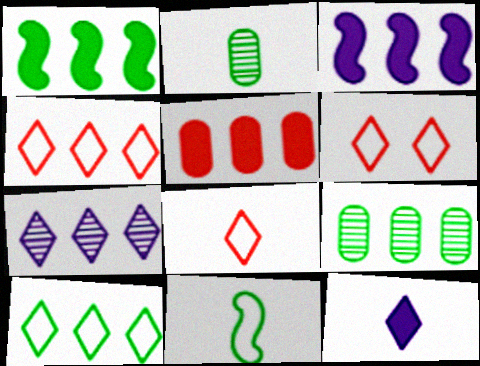[[1, 9, 10], 
[2, 3, 6], 
[3, 4, 9], 
[4, 6, 8]]